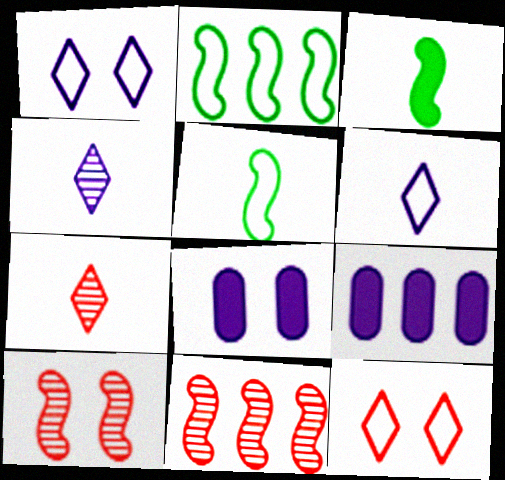[[2, 7, 8]]